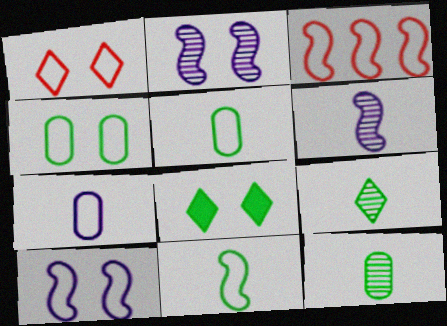[[1, 4, 10], 
[3, 10, 11]]